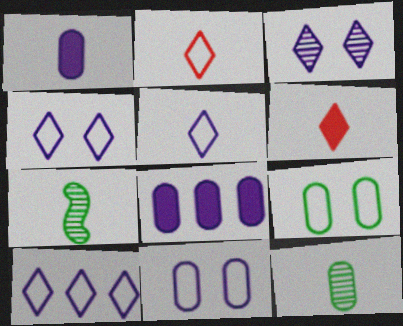[[1, 2, 7], 
[4, 5, 10]]